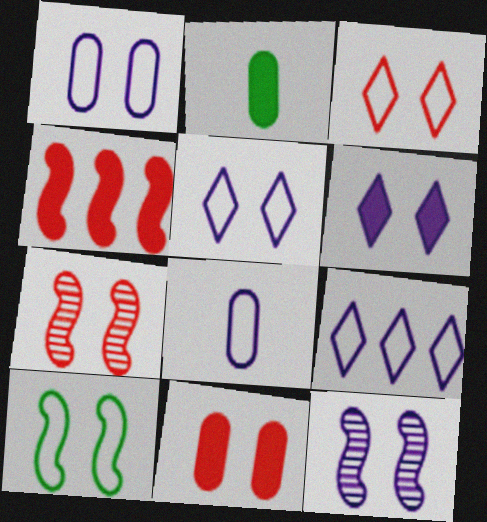[[1, 3, 10], 
[1, 6, 12], 
[2, 4, 6], 
[2, 7, 9], 
[3, 7, 11]]